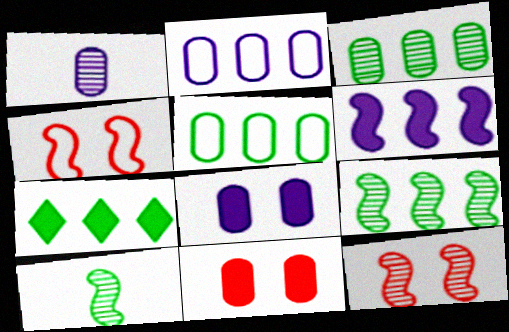[[1, 2, 8], 
[1, 4, 7], 
[1, 5, 11], 
[4, 6, 10], 
[5, 7, 9]]